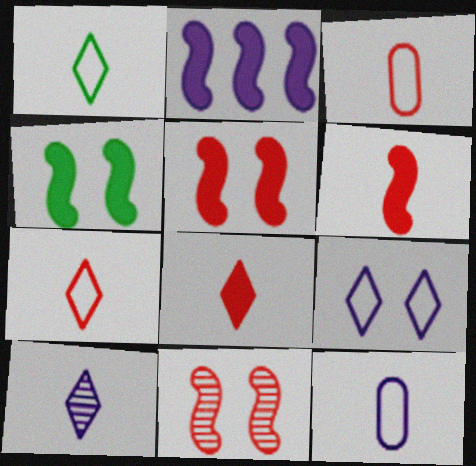[[1, 8, 10], 
[2, 4, 6]]